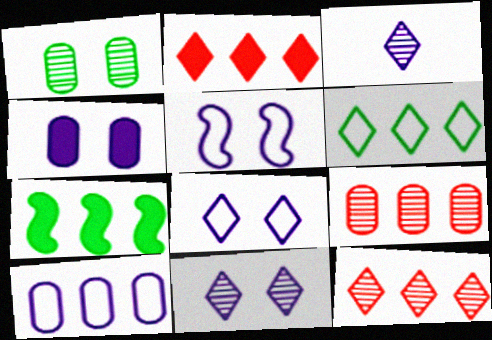[[4, 5, 11], 
[7, 10, 12]]